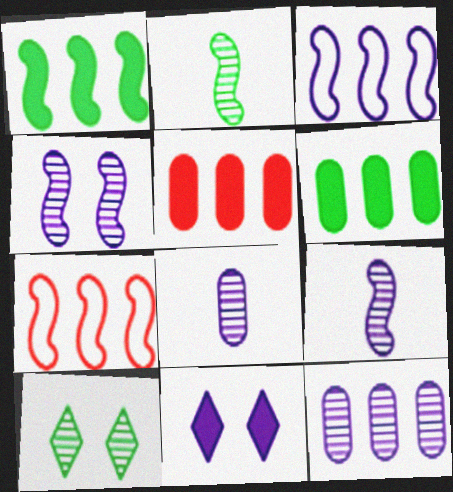[[3, 8, 11]]